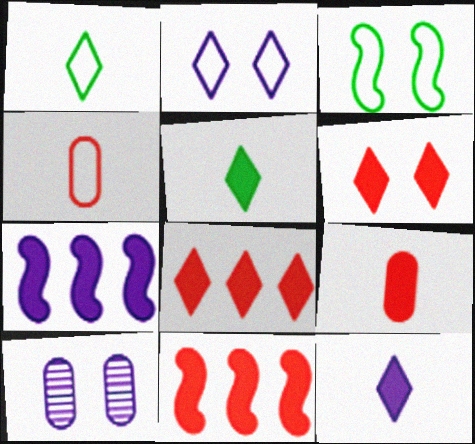[[1, 10, 11], 
[3, 6, 10], 
[6, 9, 11]]